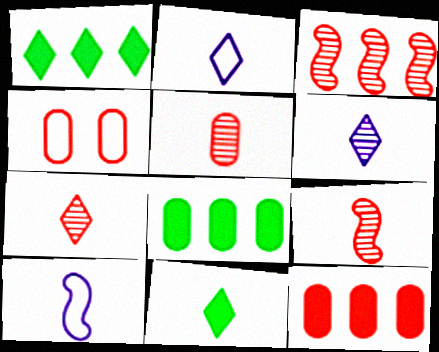[[2, 7, 11], 
[4, 5, 12], 
[5, 7, 9], 
[5, 10, 11]]